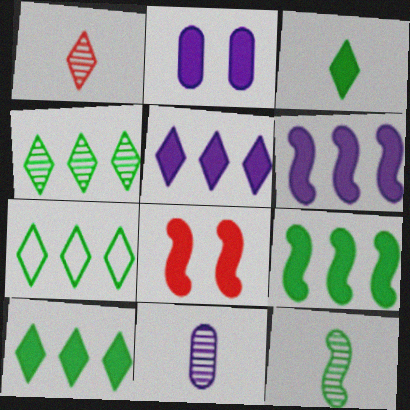[[1, 11, 12], 
[4, 7, 10], 
[7, 8, 11]]